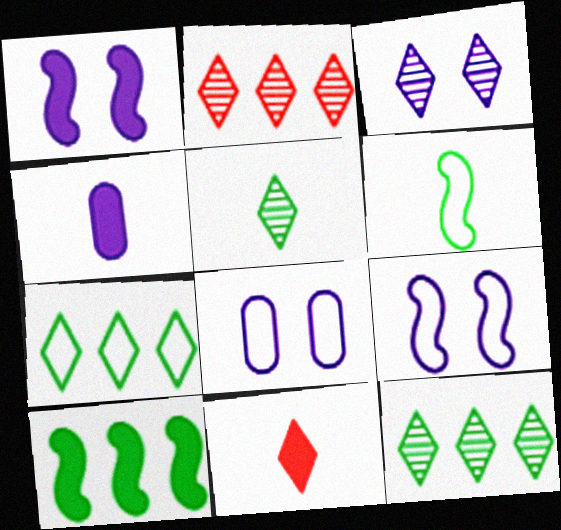[[1, 3, 8], 
[2, 3, 5], 
[3, 7, 11]]